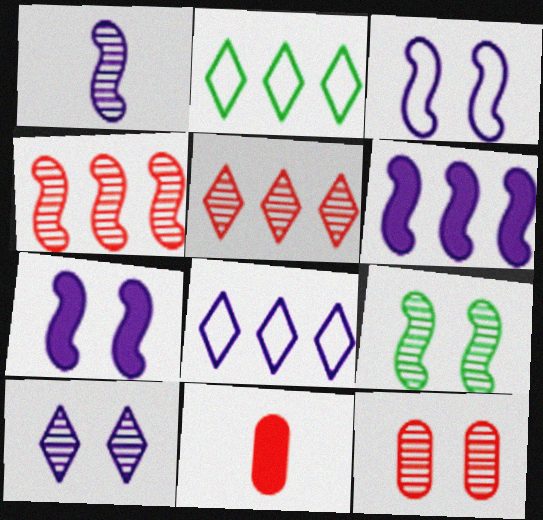[[1, 3, 6], 
[1, 4, 9], 
[8, 9, 11], 
[9, 10, 12]]